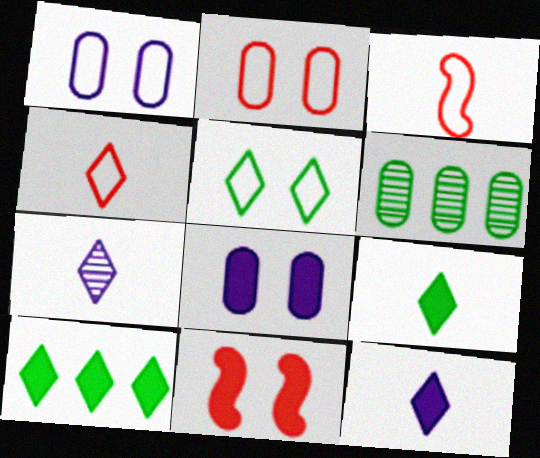[[4, 7, 9]]